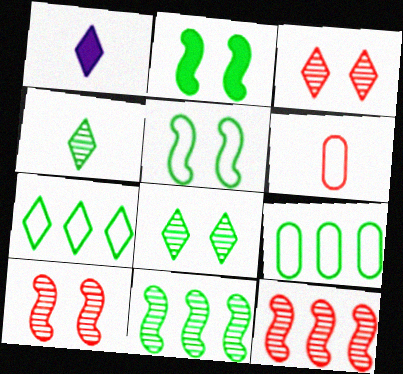[[1, 3, 7], 
[1, 9, 10], 
[2, 4, 9]]